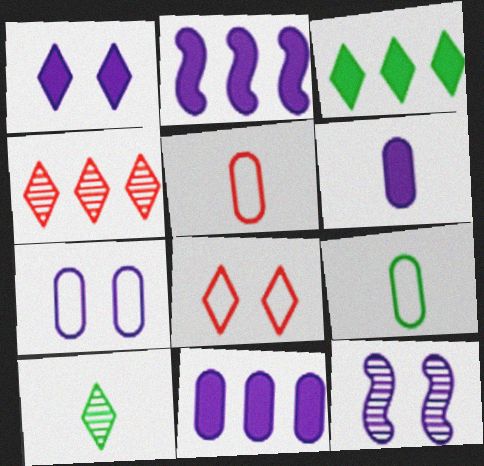[[1, 2, 6], 
[1, 7, 12], 
[3, 5, 12]]